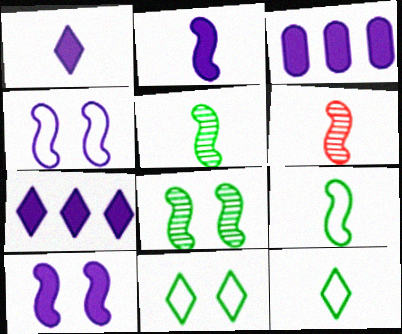[[1, 3, 10], 
[2, 6, 9], 
[3, 6, 11]]